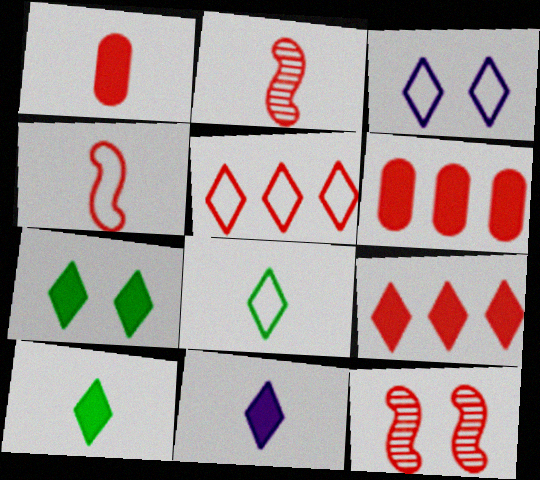[[1, 5, 12], 
[3, 5, 8], 
[7, 9, 11]]